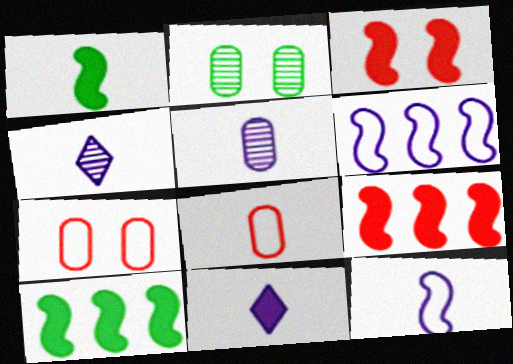[[1, 4, 8], 
[4, 7, 10], 
[5, 11, 12]]